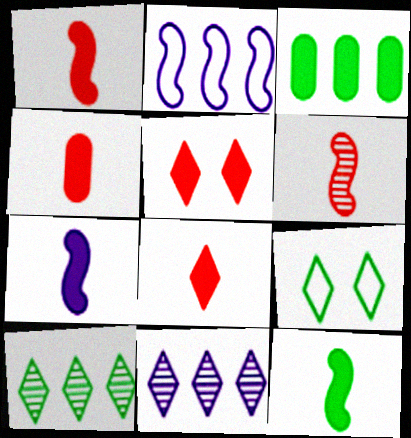[[1, 4, 8], 
[1, 7, 12], 
[3, 5, 7], 
[8, 9, 11]]